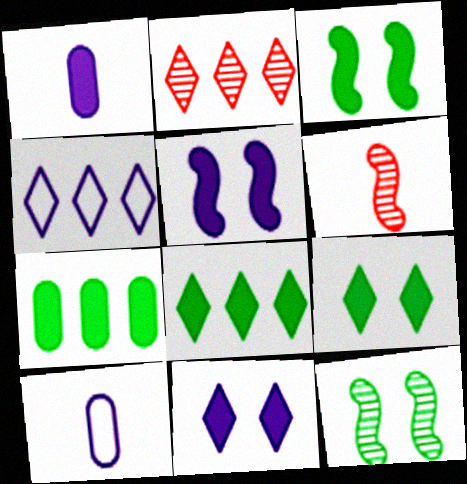[[2, 3, 10], 
[2, 4, 8]]